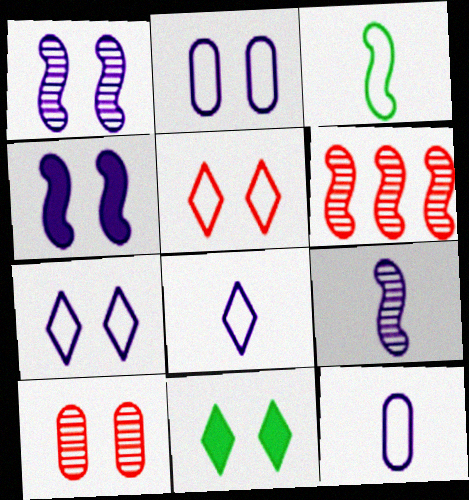[[3, 4, 6], 
[6, 11, 12]]